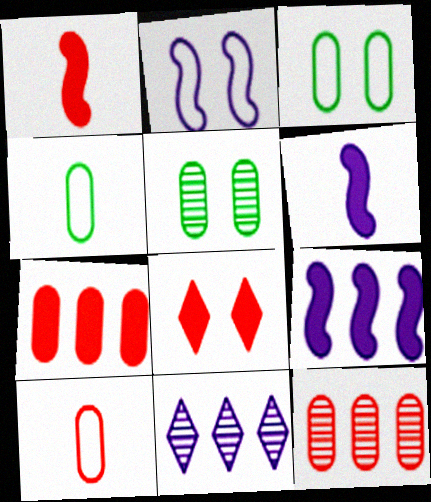[[1, 3, 11], 
[1, 7, 8], 
[2, 5, 8]]